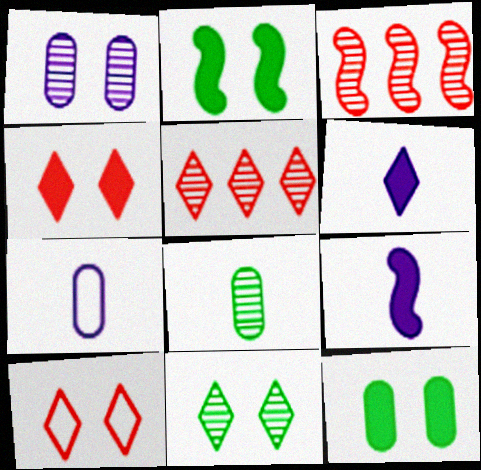[[1, 2, 10], 
[2, 5, 7]]